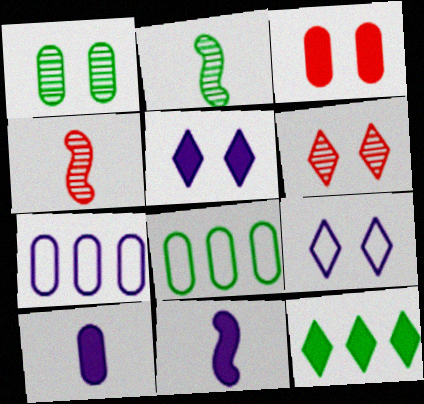[[3, 11, 12], 
[4, 5, 8], 
[6, 8, 11]]